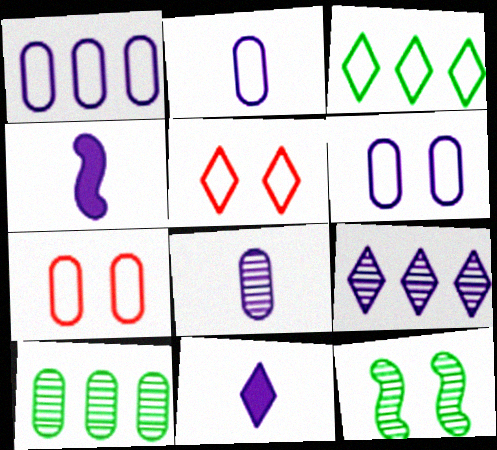[[1, 2, 6], 
[4, 5, 10], 
[4, 6, 9]]